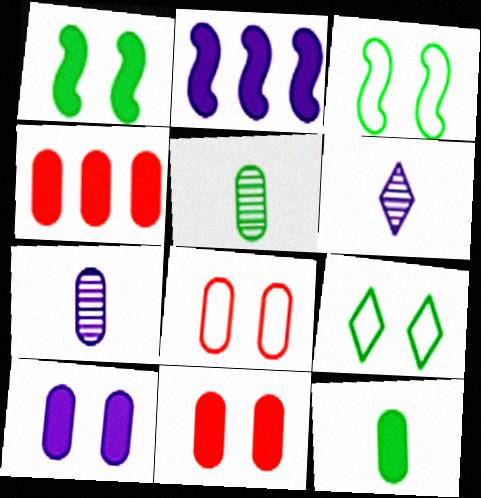[[3, 4, 6], 
[4, 10, 12]]